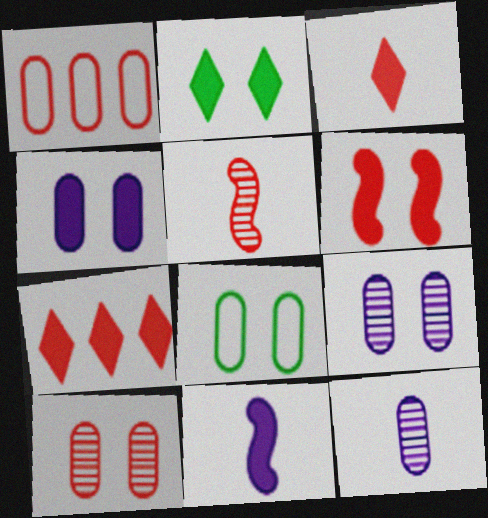[[2, 4, 6], 
[4, 8, 10]]